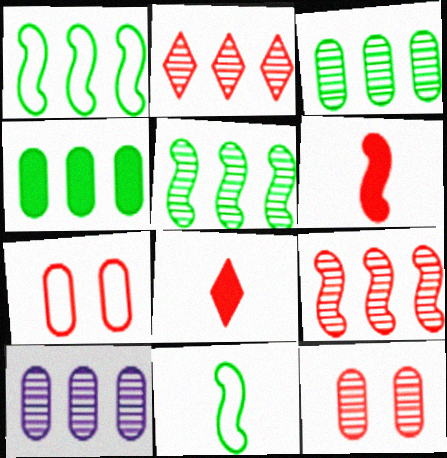[[2, 5, 10], 
[2, 6, 7], 
[7, 8, 9]]